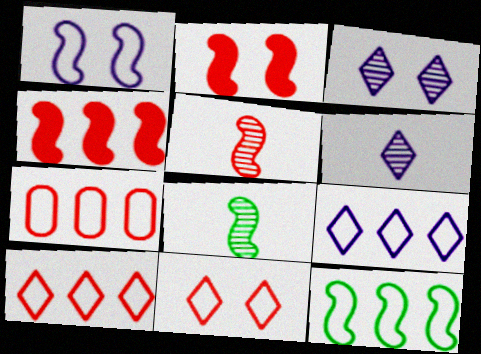[[1, 4, 8], 
[7, 9, 12]]